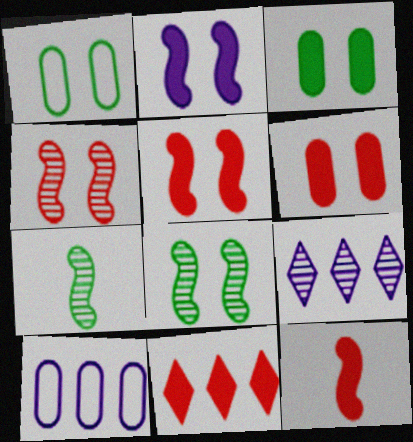[[1, 9, 12], 
[6, 11, 12]]